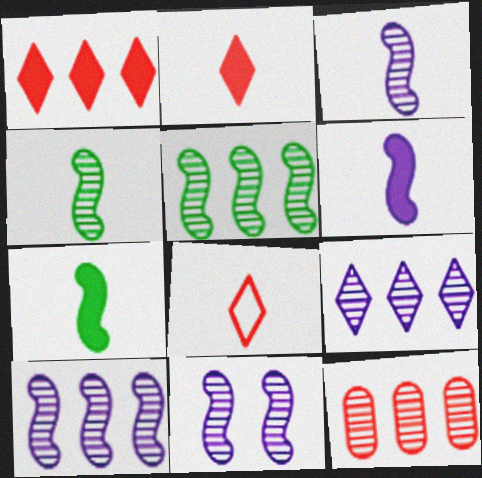[[3, 10, 11], 
[5, 9, 12]]